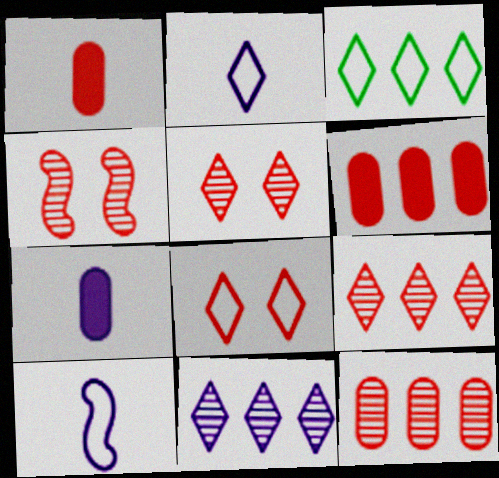[[2, 3, 8], 
[3, 4, 7]]